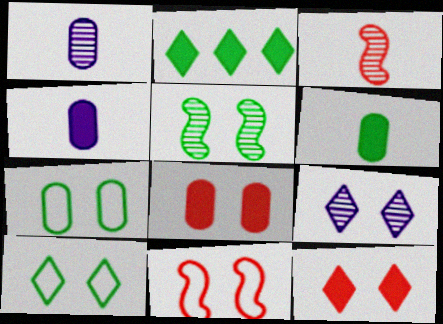[[1, 2, 11], 
[9, 10, 12]]